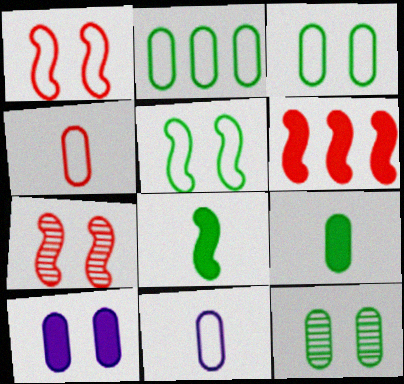[[2, 9, 12]]